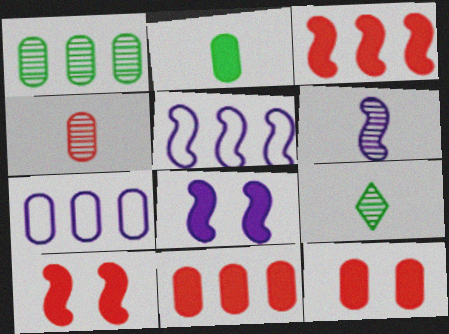[[1, 7, 11], 
[4, 6, 9], 
[5, 6, 8], 
[5, 9, 12], 
[7, 9, 10]]